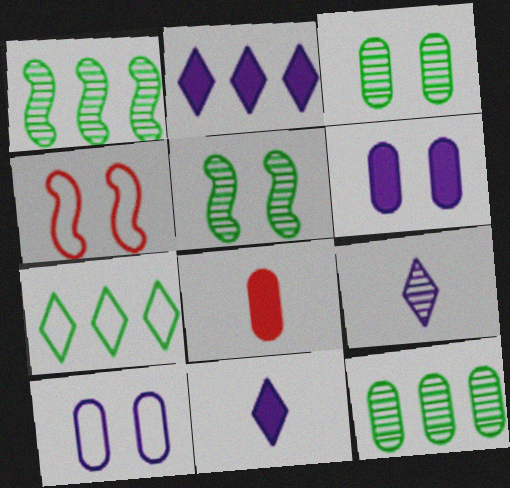[[4, 11, 12], 
[8, 10, 12]]